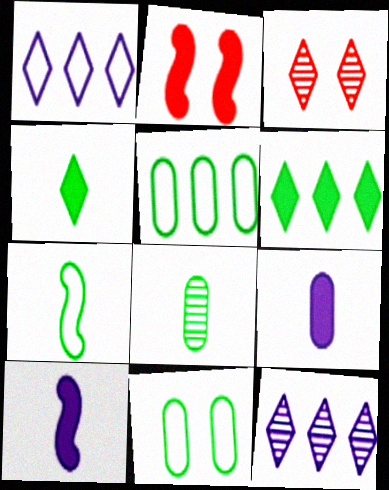[[1, 2, 8], 
[1, 3, 4], 
[2, 6, 9], 
[3, 5, 10], 
[4, 7, 8]]